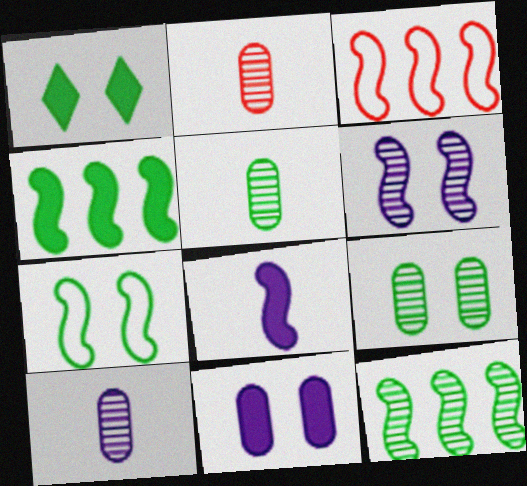[[1, 3, 10], 
[1, 7, 9], 
[2, 5, 10]]